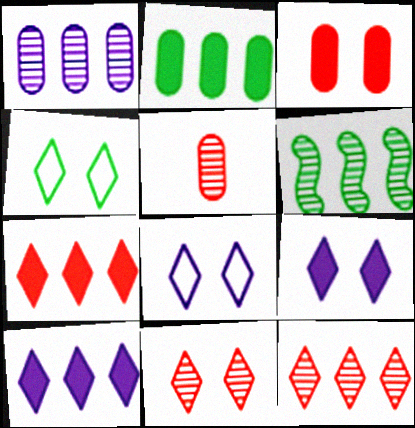[[1, 6, 12], 
[4, 9, 11]]